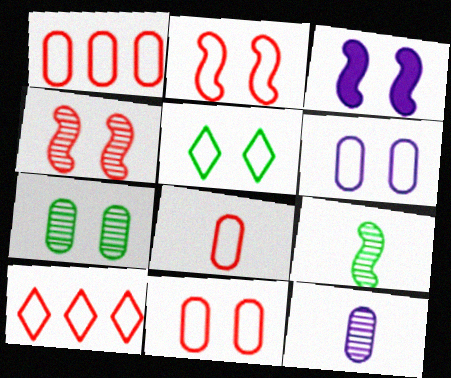[[1, 8, 11], 
[2, 5, 6], 
[2, 8, 10]]